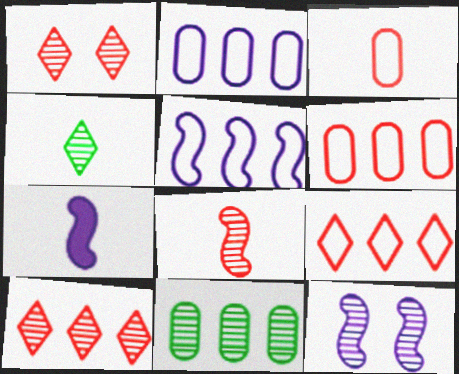[[3, 4, 7], 
[5, 7, 12]]